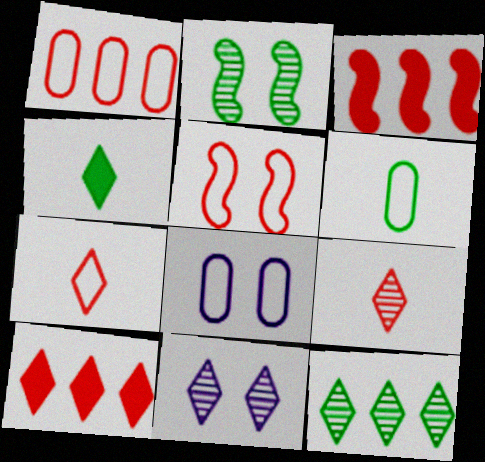[[1, 5, 7], 
[1, 6, 8], 
[3, 6, 11], 
[9, 11, 12]]